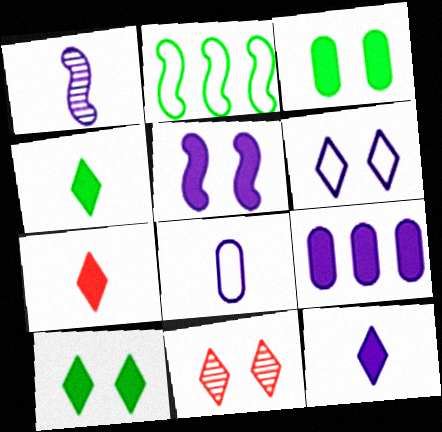[[1, 6, 9], 
[1, 8, 12], 
[4, 7, 12], 
[5, 9, 12], 
[6, 10, 11]]